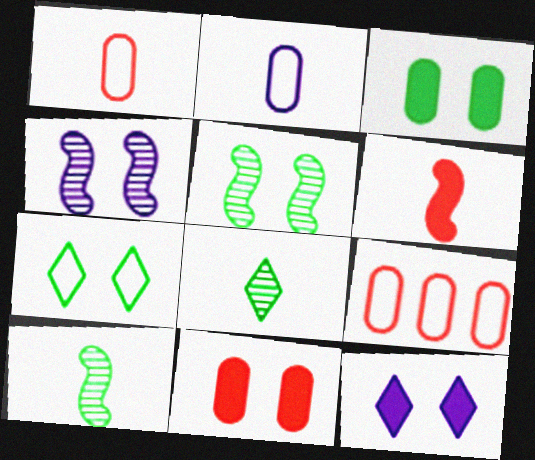[[2, 6, 8], 
[3, 5, 7], 
[4, 7, 11], 
[9, 10, 12]]